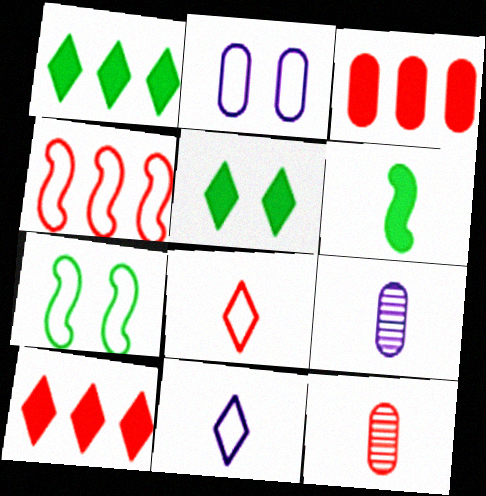[[4, 5, 9], 
[6, 8, 9], 
[6, 11, 12], 
[7, 9, 10]]